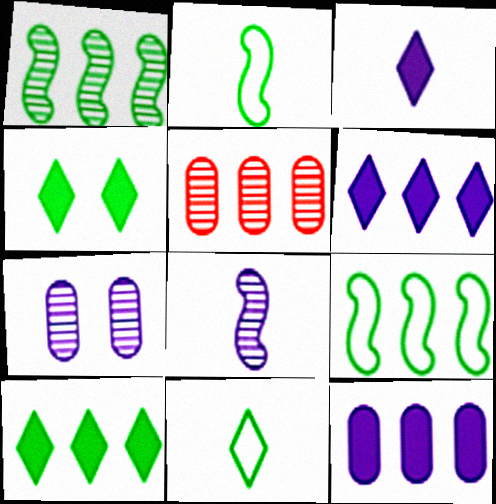[[5, 6, 9]]